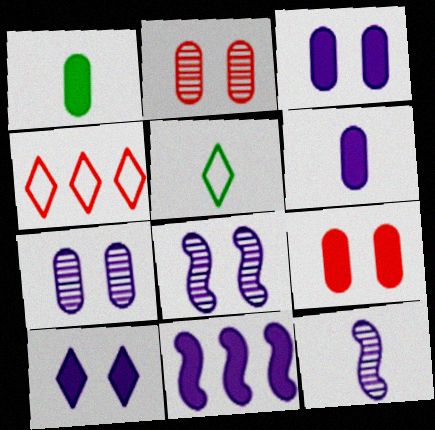[[1, 4, 8], 
[2, 5, 11], 
[6, 10, 11]]